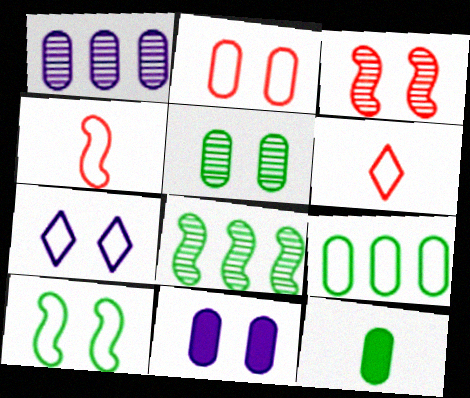[[1, 2, 12], 
[2, 5, 11], 
[2, 7, 10], 
[4, 7, 9], 
[5, 9, 12], 
[6, 8, 11]]